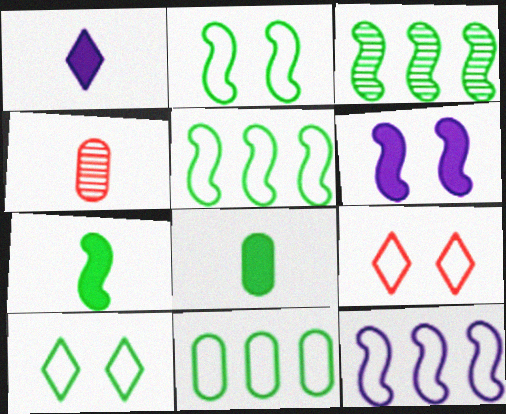[[2, 3, 7], 
[3, 8, 10]]